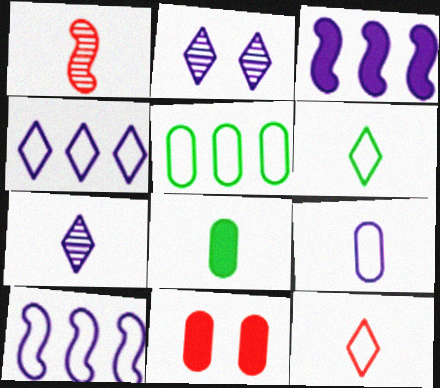[[2, 3, 9]]